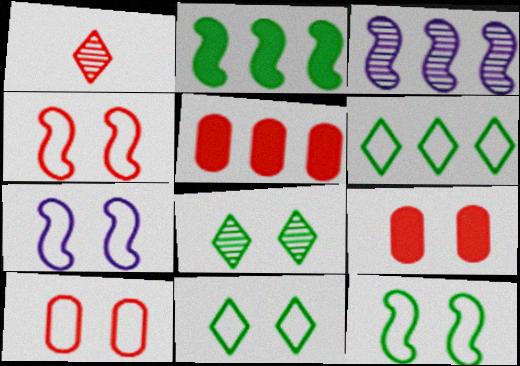[[1, 4, 5], 
[3, 5, 6], 
[4, 7, 12], 
[7, 8, 9], 
[7, 10, 11]]